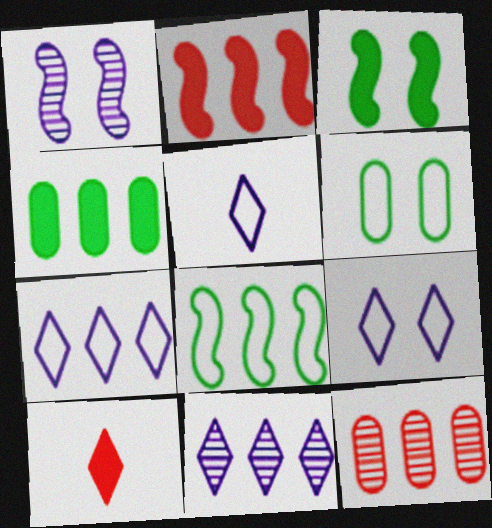[[3, 5, 12], 
[5, 7, 9]]